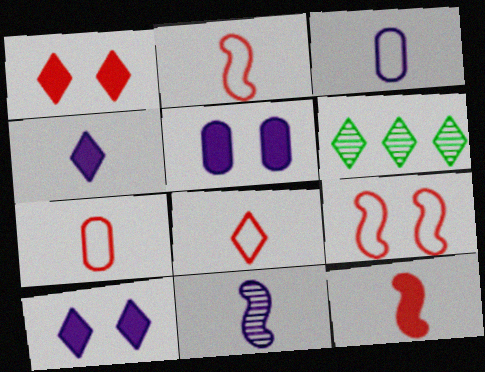[[2, 5, 6], 
[2, 7, 8], 
[3, 4, 11], 
[6, 8, 10]]